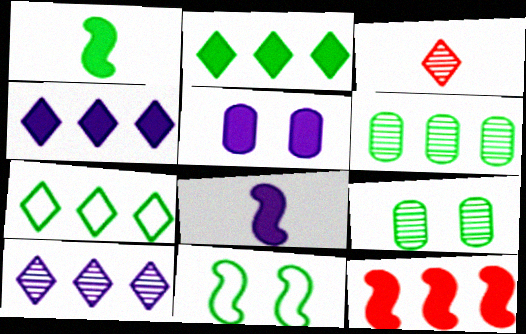[[1, 7, 9], 
[4, 5, 8]]